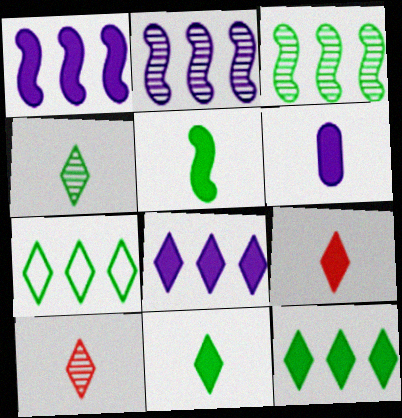[[5, 6, 9]]